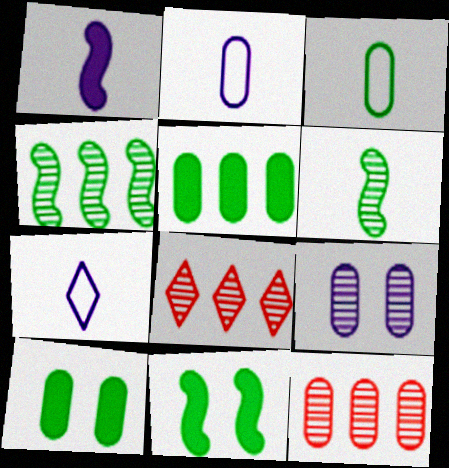[[2, 8, 11], 
[2, 10, 12], 
[6, 8, 9], 
[7, 11, 12]]